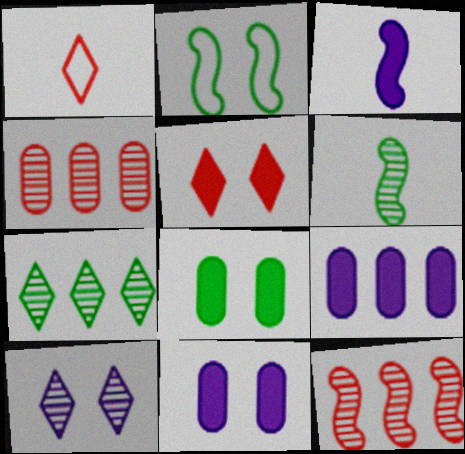[[2, 3, 12], 
[4, 6, 10]]